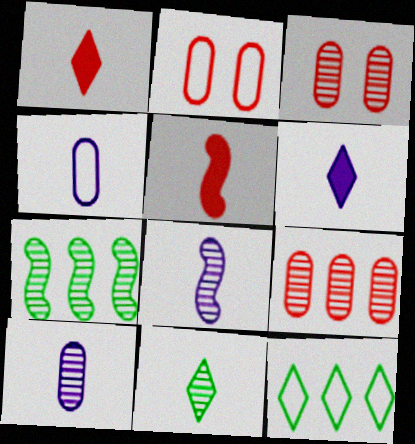[[2, 6, 7], 
[4, 5, 11], 
[4, 6, 8]]